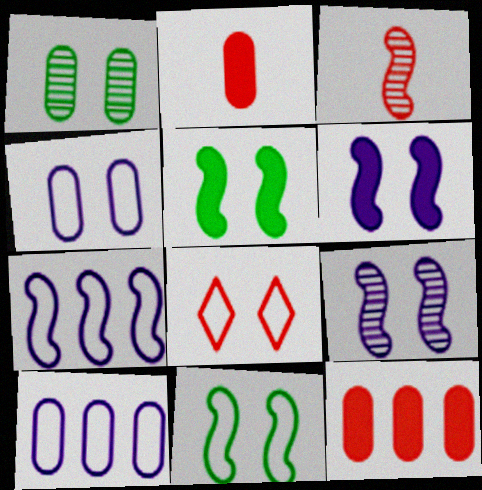[[1, 2, 10], 
[1, 6, 8], 
[3, 5, 7], 
[3, 8, 12], 
[4, 8, 11]]